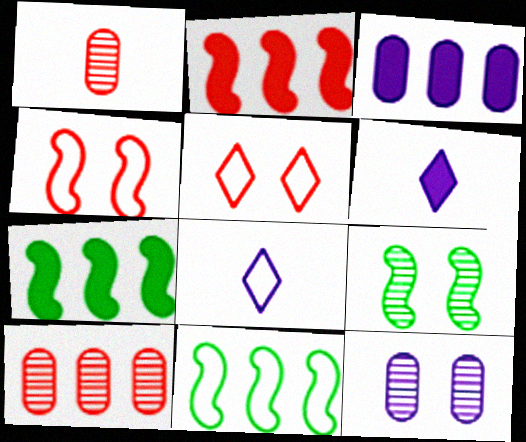[[1, 2, 5]]